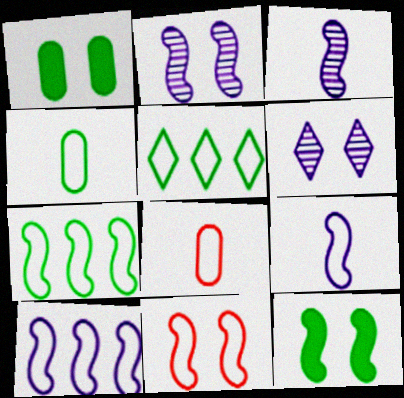[[1, 6, 11], 
[2, 11, 12], 
[7, 9, 11]]